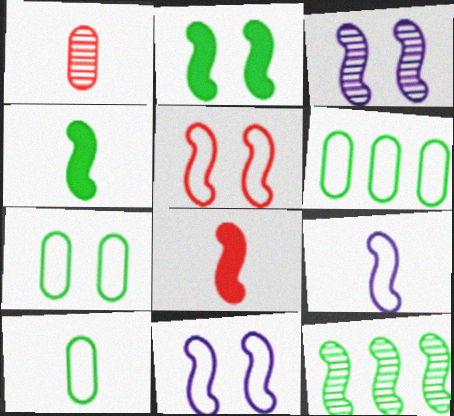[[2, 3, 5], 
[6, 7, 10], 
[8, 11, 12]]